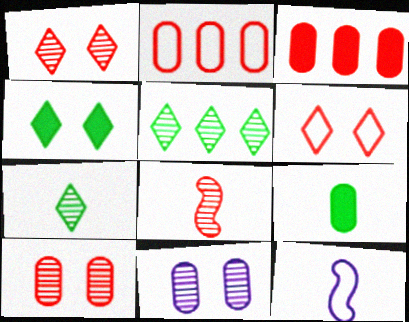[[2, 9, 11], 
[3, 6, 8], 
[5, 8, 11]]